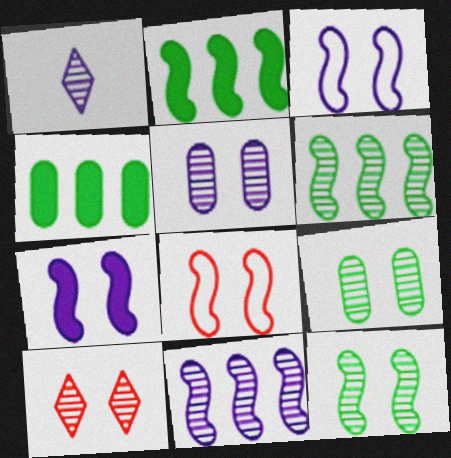[[1, 4, 8], 
[1, 5, 11], 
[5, 10, 12], 
[7, 8, 12]]